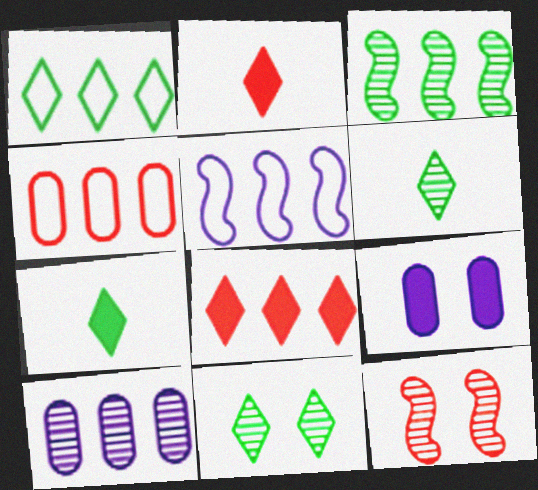[[1, 4, 5], 
[1, 7, 11], 
[2, 4, 12], 
[6, 10, 12]]